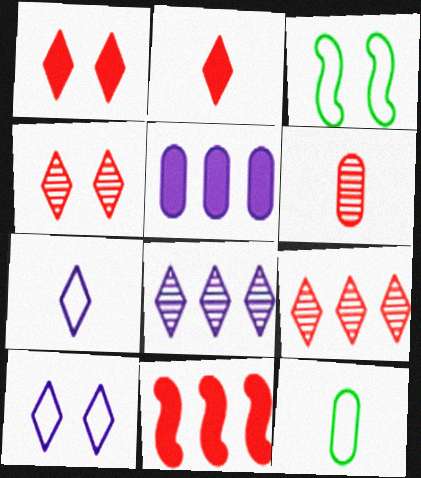[]